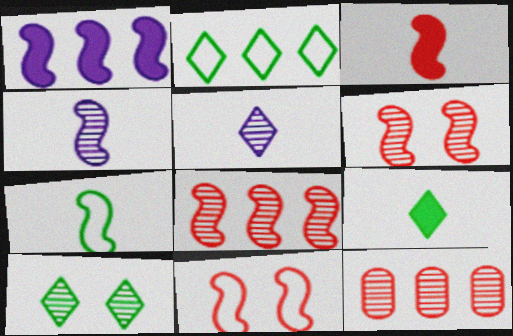[[1, 2, 12], 
[1, 6, 7], 
[2, 9, 10], 
[3, 4, 7], 
[3, 8, 11], 
[4, 10, 12]]